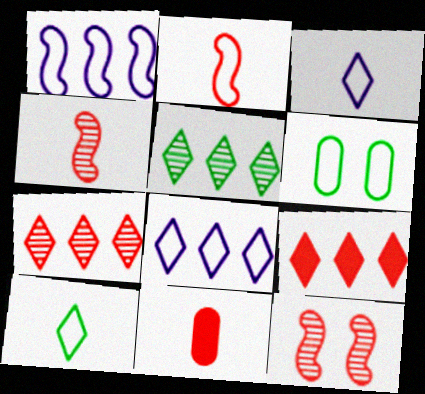[[2, 6, 8], 
[5, 8, 9]]